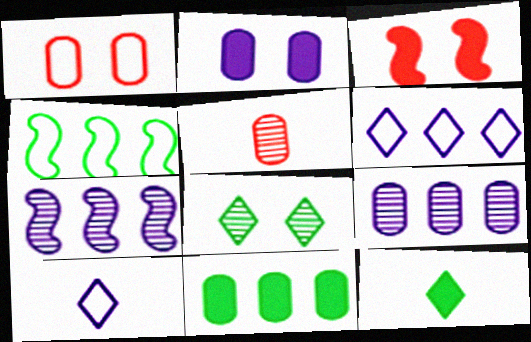[[1, 4, 10], 
[1, 7, 12], 
[2, 7, 10], 
[5, 7, 8]]